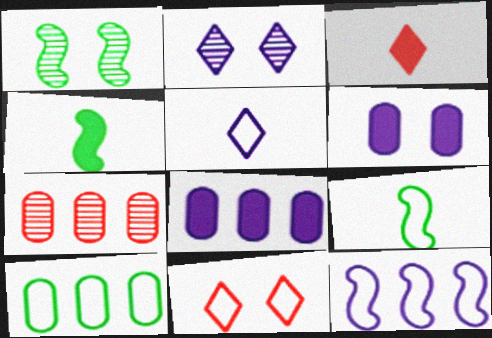[[1, 6, 11], 
[7, 8, 10]]